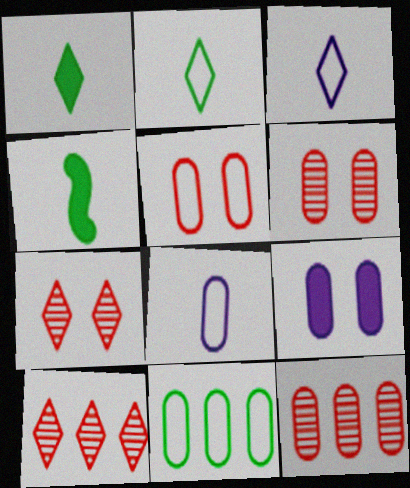[[5, 8, 11]]